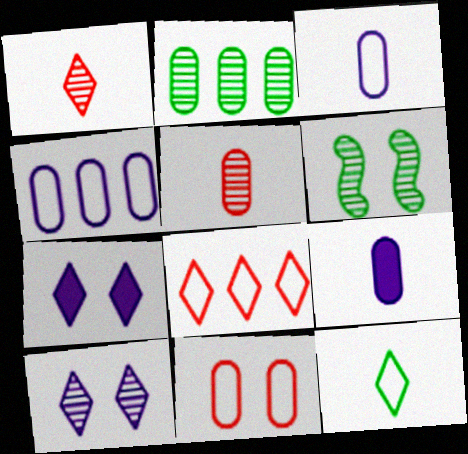[[2, 9, 11], 
[6, 7, 11], 
[6, 8, 9]]